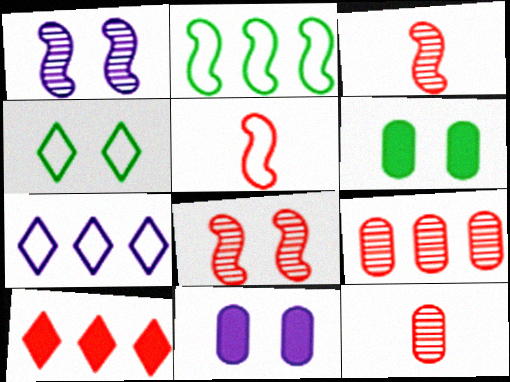[[3, 6, 7], 
[4, 8, 11]]